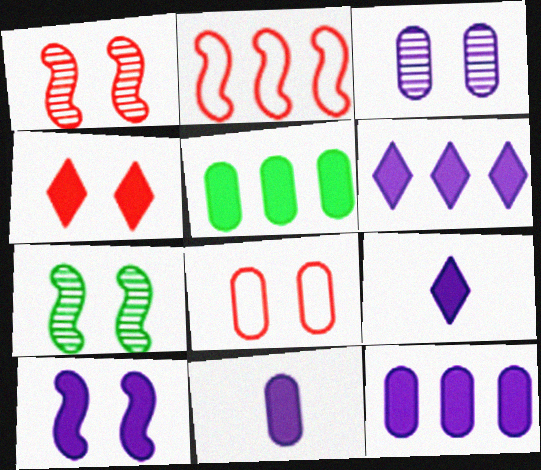[[1, 4, 8], 
[6, 10, 11], 
[9, 10, 12]]